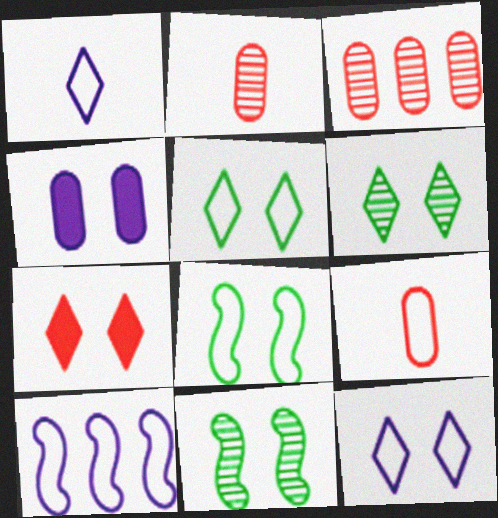[[5, 9, 10], 
[6, 7, 12]]